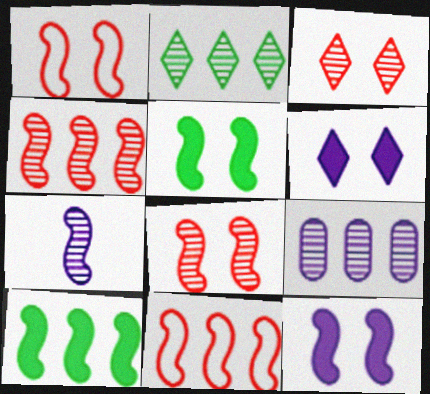[[1, 7, 10], 
[2, 4, 9], 
[5, 7, 11]]